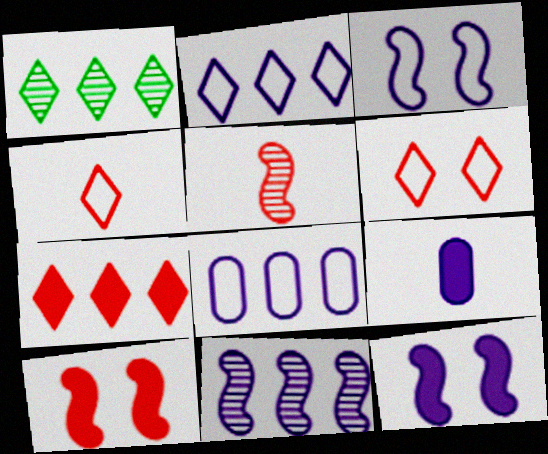[[1, 2, 7]]